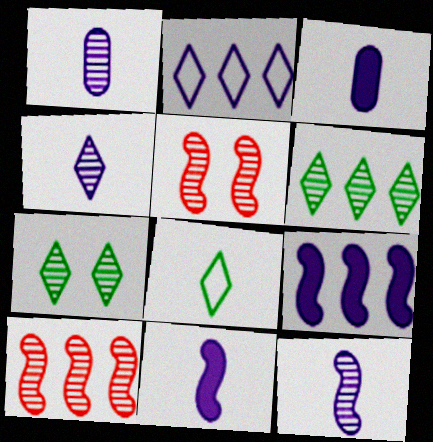[[1, 4, 12], 
[1, 5, 6], 
[1, 7, 10]]